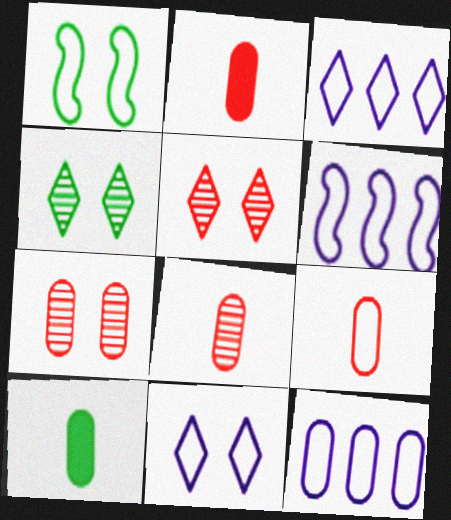[[1, 3, 9], 
[2, 4, 6], 
[2, 8, 9], 
[3, 6, 12], 
[5, 6, 10], 
[7, 10, 12]]